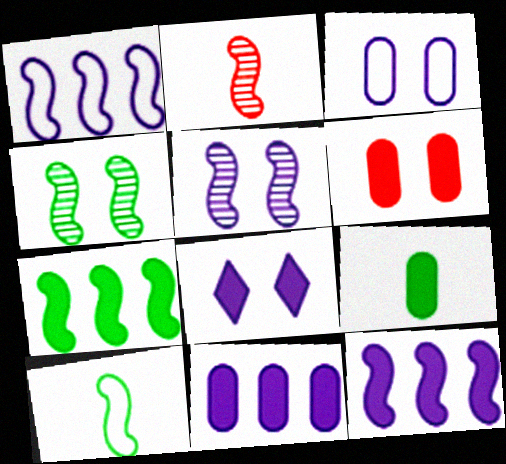[[3, 5, 8], 
[4, 7, 10], 
[6, 9, 11]]